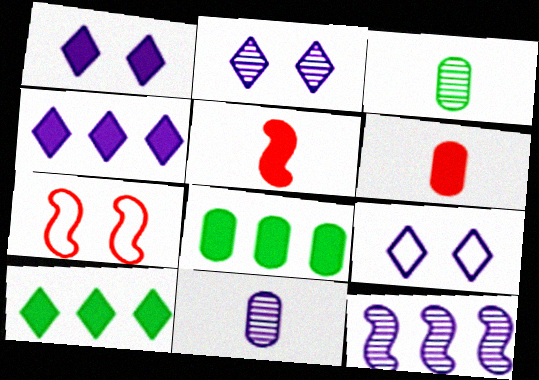[[1, 2, 9], 
[1, 5, 8], 
[2, 11, 12], 
[3, 4, 7], 
[7, 10, 11]]